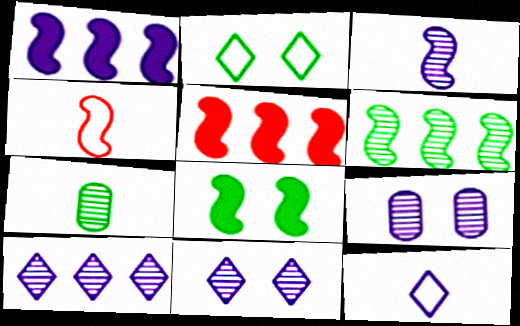[[1, 9, 12], 
[3, 9, 10]]